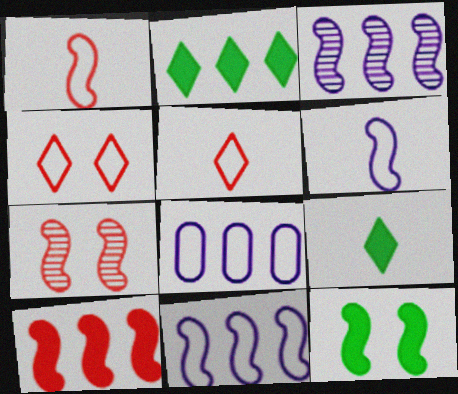[[1, 3, 12], 
[1, 7, 10], 
[7, 8, 9]]